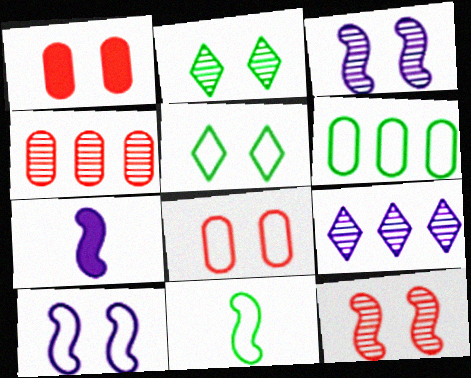[[1, 2, 10], 
[1, 3, 5], 
[1, 9, 11], 
[4, 5, 7], 
[5, 6, 11], 
[5, 8, 10]]